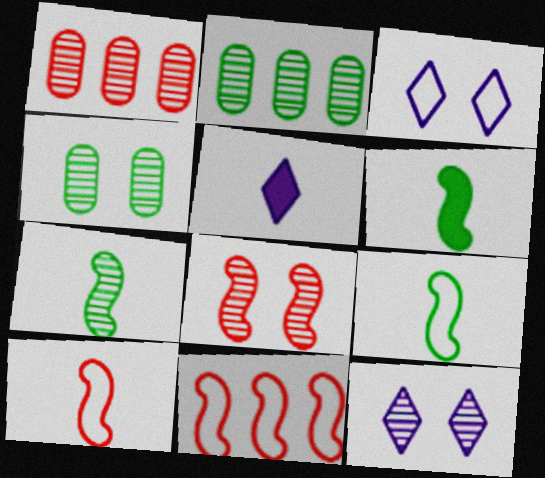[[1, 3, 6], 
[1, 7, 12], 
[4, 5, 11], 
[4, 8, 12], 
[6, 7, 9]]